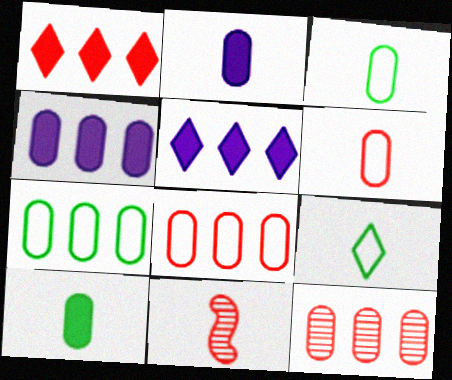[[2, 9, 11], 
[4, 7, 12]]